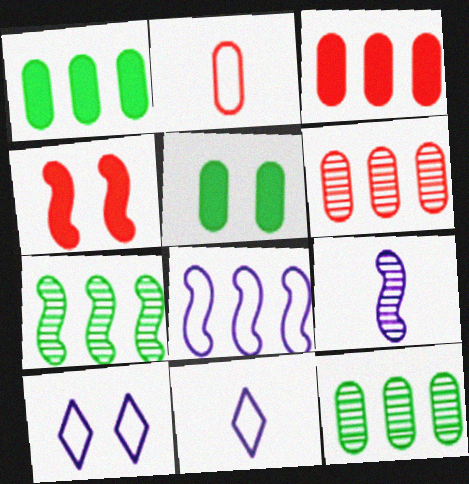[[4, 11, 12]]